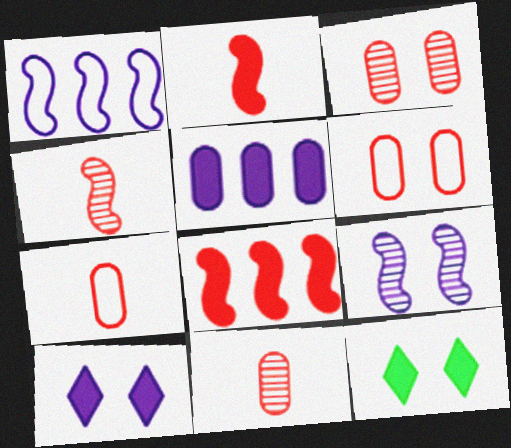[[1, 11, 12], 
[2, 5, 12], 
[6, 9, 12]]